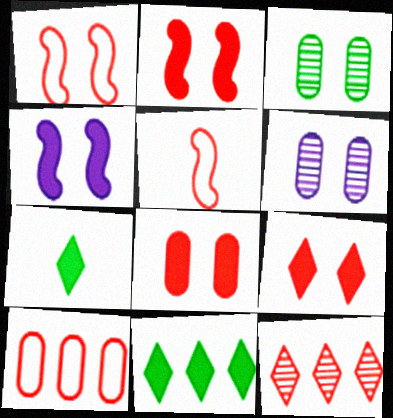[[2, 8, 9], 
[5, 6, 11], 
[5, 8, 12]]